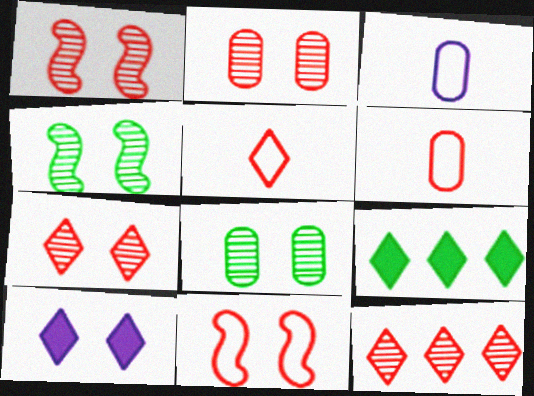[[1, 2, 7], 
[1, 3, 9], 
[8, 10, 11]]